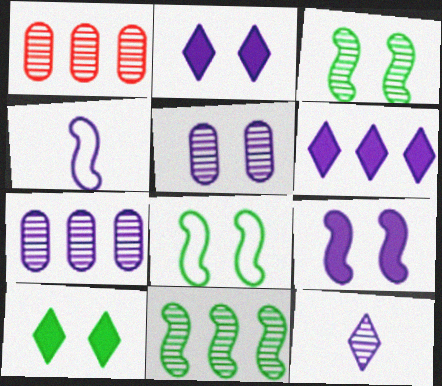[[1, 3, 12], 
[1, 4, 10], 
[2, 4, 7], 
[4, 5, 6]]